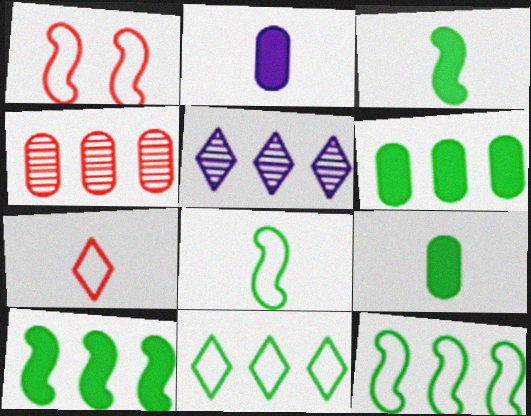[[1, 5, 9]]